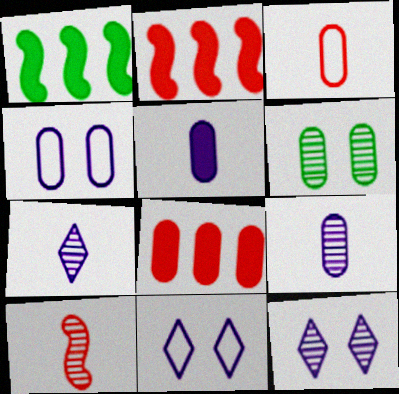[[1, 3, 12]]